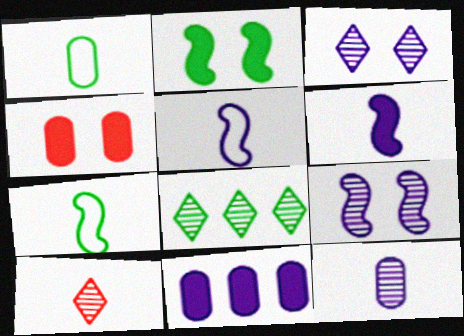[[1, 2, 8], 
[1, 6, 10], 
[3, 5, 11], 
[3, 8, 10], 
[4, 5, 8]]